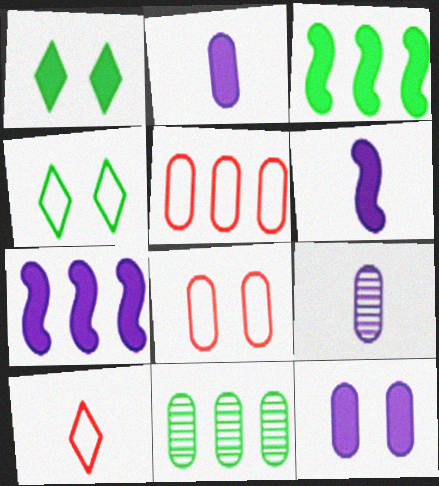[[2, 8, 11]]